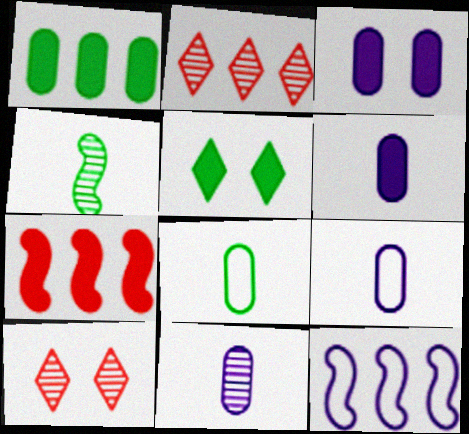[[1, 2, 12], 
[5, 6, 7], 
[6, 9, 11]]